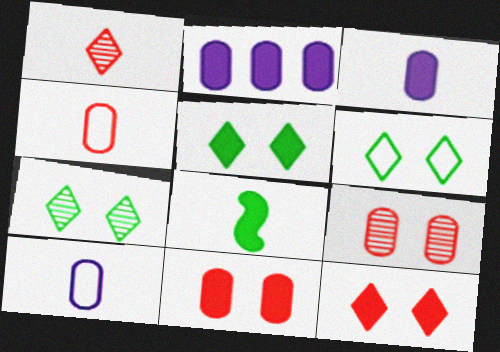[[1, 8, 10], 
[2, 8, 12], 
[5, 6, 7]]